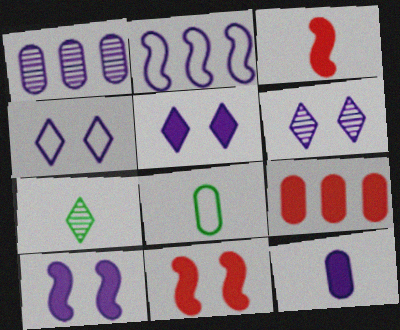[[2, 6, 12], 
[4, 5, 6]]